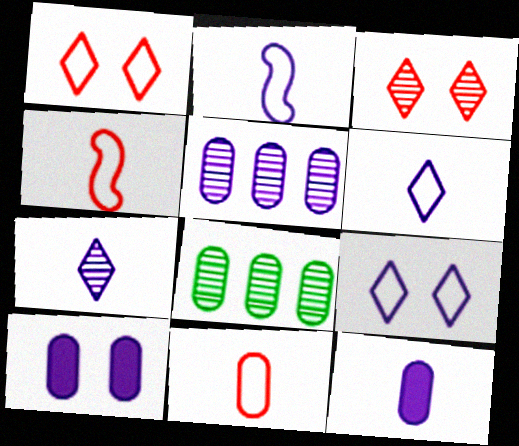[[2, 7, 12], 
[8, 10, 11]]